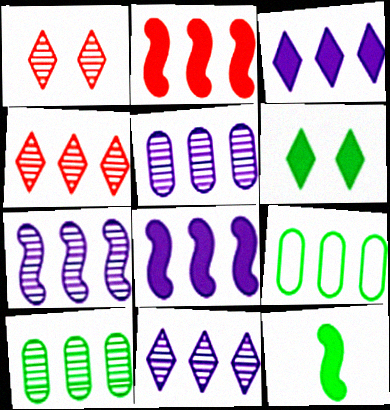[[2, 9, 11], 
[4, 7, 10], 
[4, 8, 9], 
[5, 7, 11]]